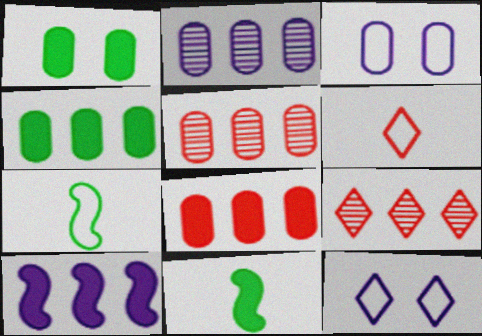[[3, 9, 11], 
[5, 11, 12]]